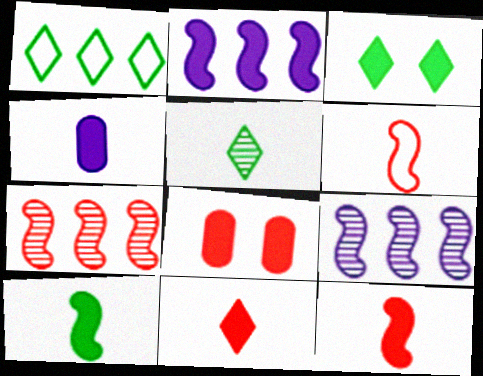[[1, 3, 5], 
[4, 5, 6], 
[4, 10, 11]]